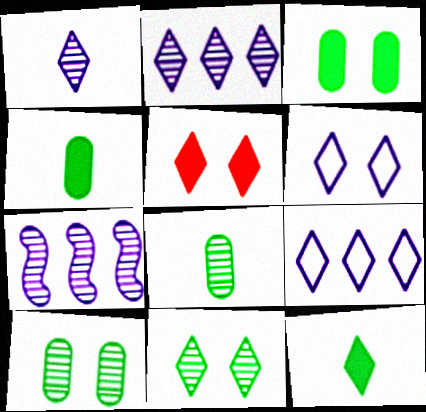[[5, 6, 11]]